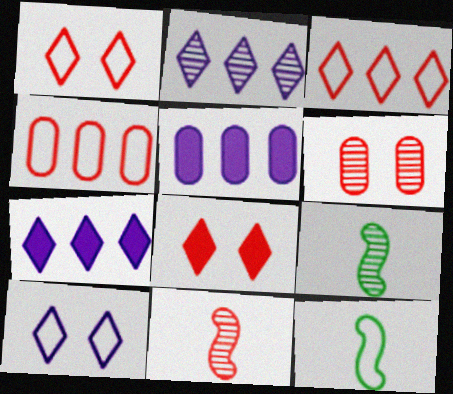[[1, 5, 9], 
[2, 6, 9], 
[4, 8, 11], 
[4, 10, 12], 
[6, 7, 12]]